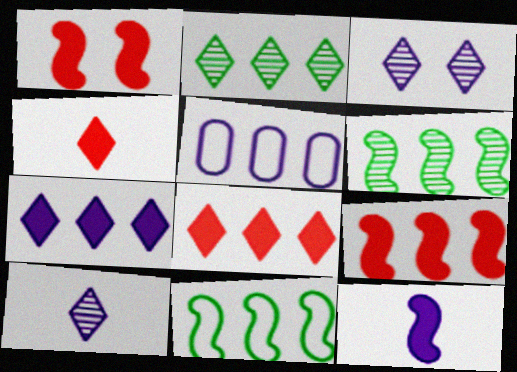[[2, 5, 9], 
[3, 5, 12], 
[5, 6, 8]]